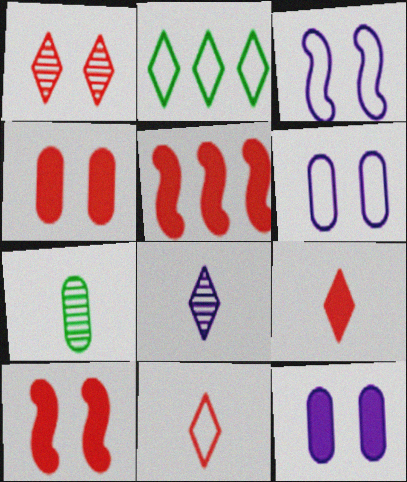[[4, 5, 9]]